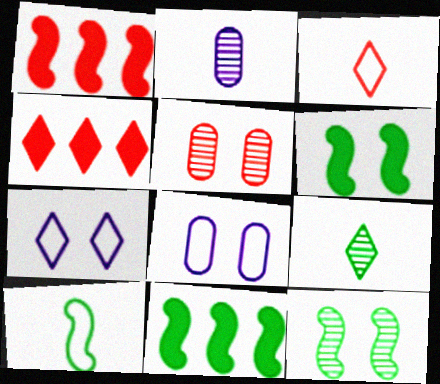[[1, 3, 5], 
[1, 8, 9], 
[4, 7, 9], 
[5, 6, 7], 
[10, 11, 12]]